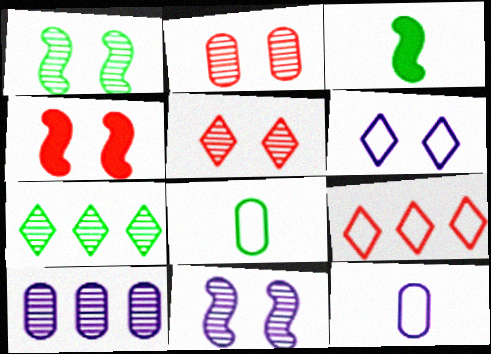[[4, 7, 12]]